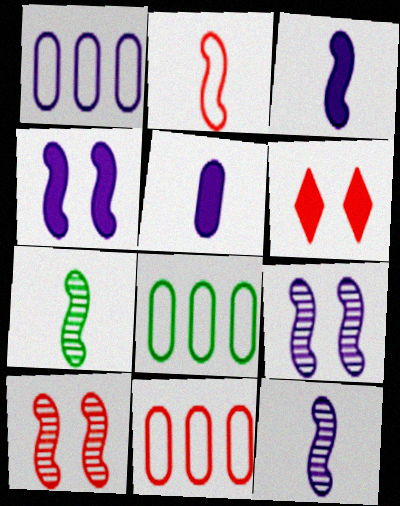[[1, 6, 7], 
[1, 8, 11], 
[2, 3, 7], 
[6, 8, 12]]